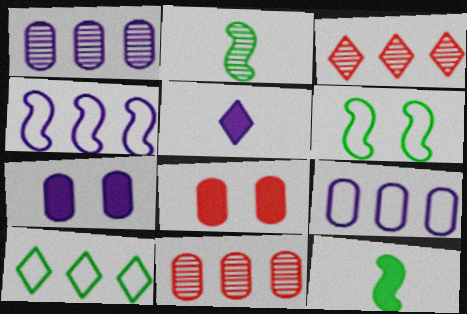[[5, 6, 11]]